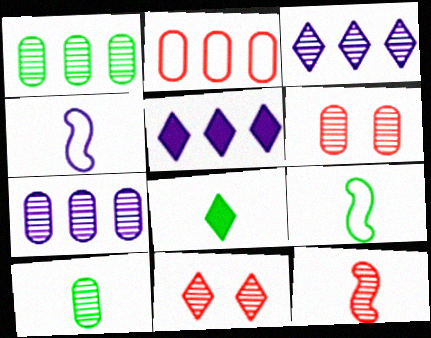[[5, 6, 9], 
[6, 7, 10], 
[8, 9, 10]]